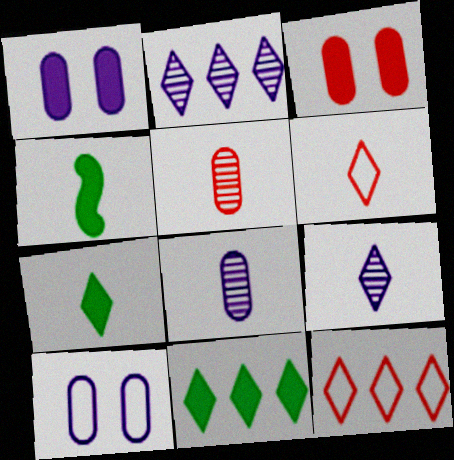[[2, 11, 12], 
[4, 6, 8], 
[6, 7, 9]]